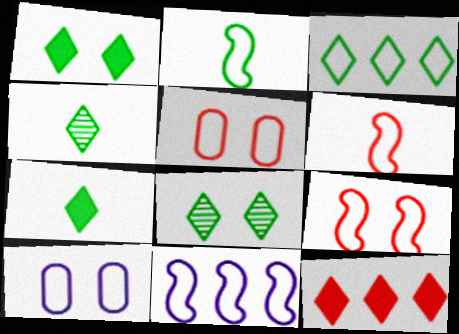[[1, 3, 4], 
[2, 9, 11], 
[3, 6, 10], 
[3, 7, 8]]